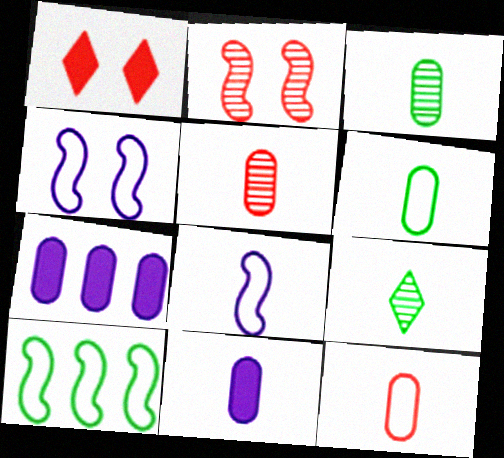[[3, 11, 12], 
[5, 6, 11]]